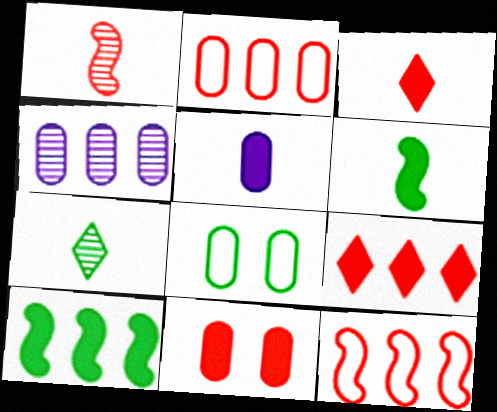[[3, 5, 6], 
[7, 8, 10]]